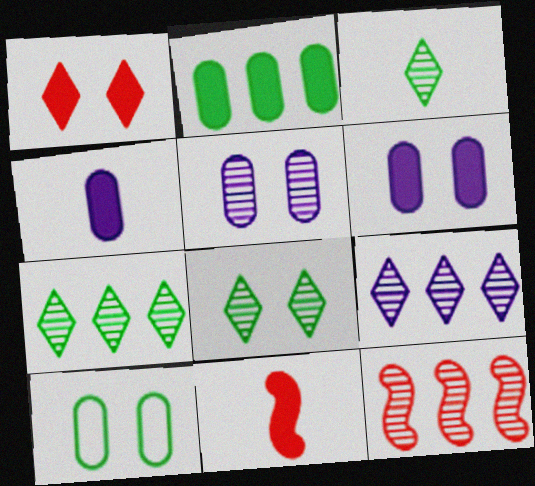[[3, 5, 12], 
[3, 7, 8], 
[9, 10, 11]]